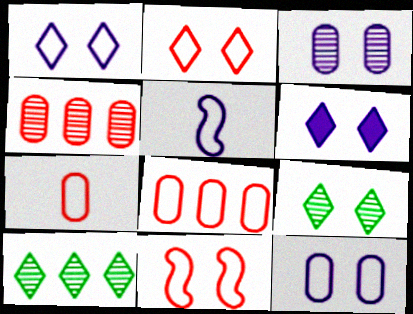[[2, 6, 9]]